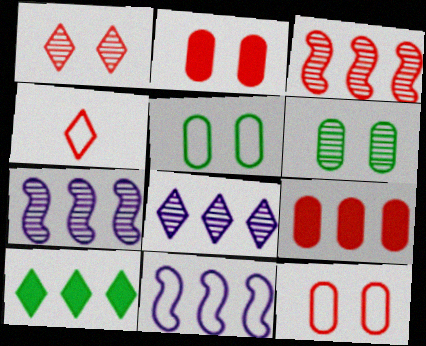[[2, 3, 4], 
[4, 5, 11]]